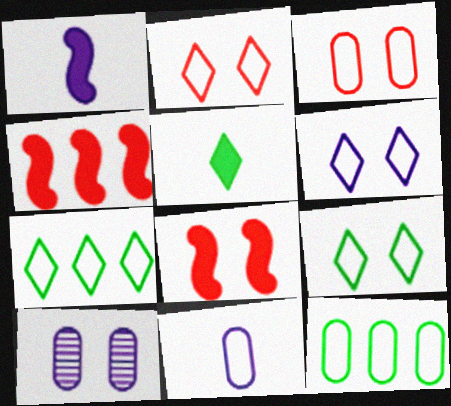[[2, 6, 9], 
[3, 11, 12], 
[8, 9, 10]]